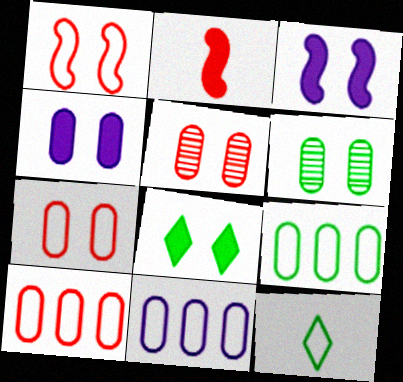[[1, 11, 12], 
[4, 6, 7], 
[9, 10, 11]]